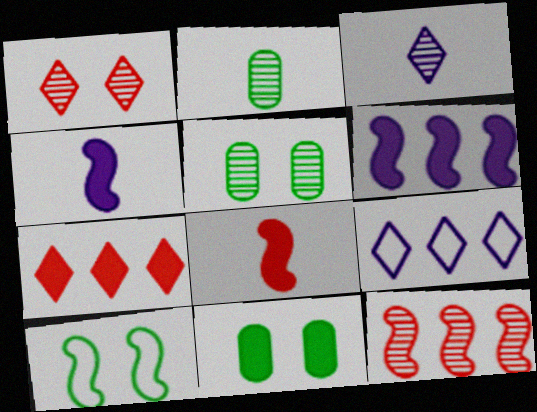[[3, 5, 12], 
[4, 7, 11], 
[4, 10, 12], 
[5, 8, 9]]